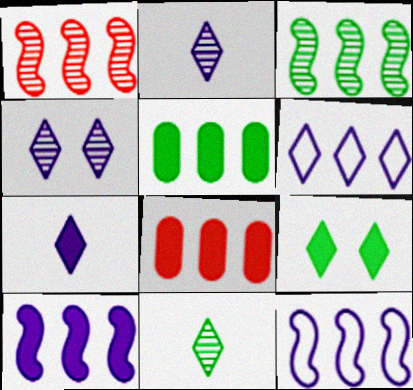[[1, 5, 6], 
[3, 6, 8], 
[4, 6, 7]]